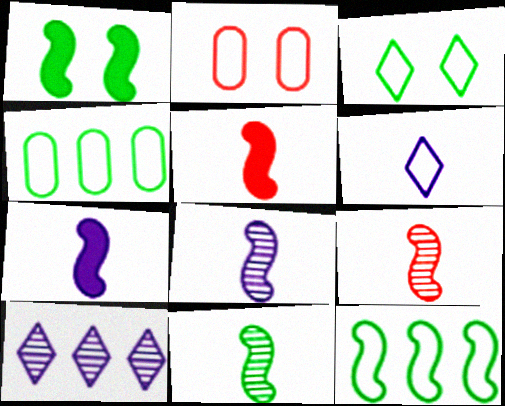[[1, 11, 12], 
[2, 6, 12], 
[8, 9, 11]]